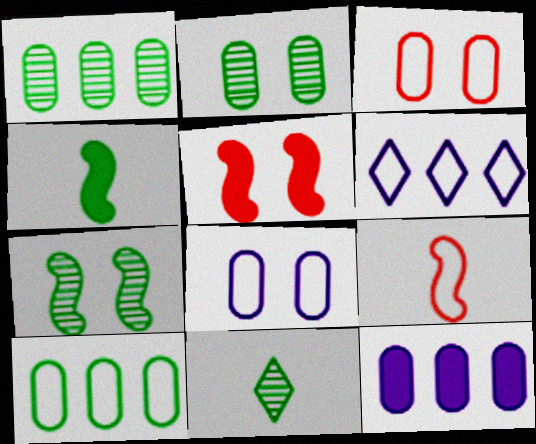[[1, 7, 11]]